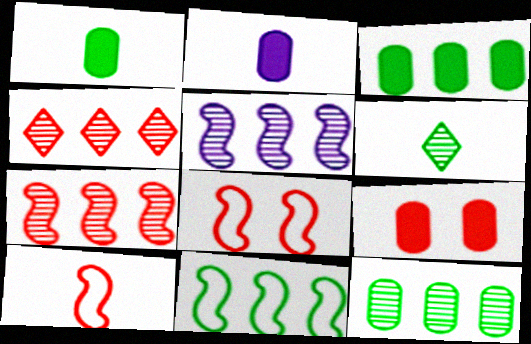[[2, 3, 9], 
[2, 6, 10], 
[4, 5, 12], 
[4, 9, 10]]